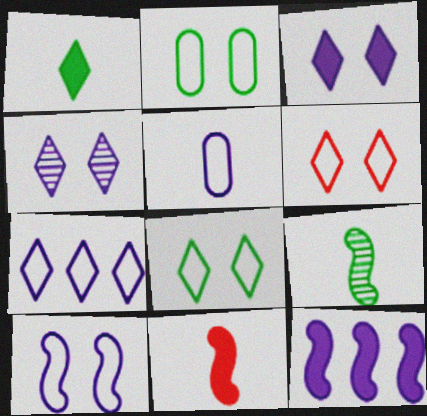[[2, 6, 10], 
[4, 5, 12], 
[5, 7, 10]]